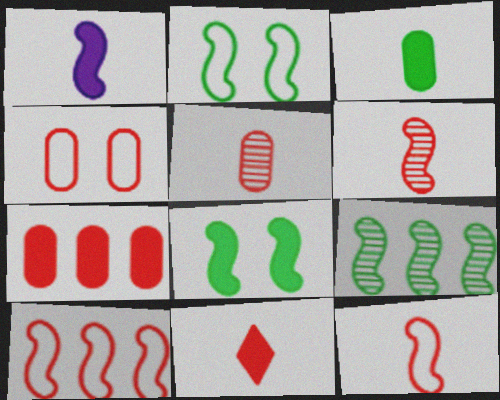[[1, 3, 11], 
[4, 5, 7], 
[5, 11, 12]]